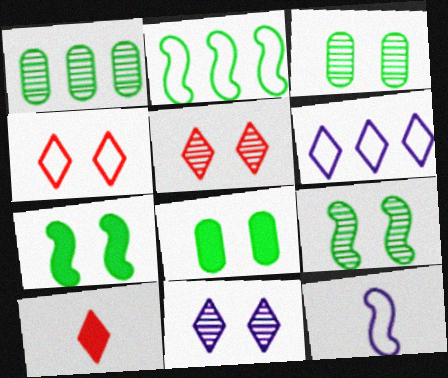[]